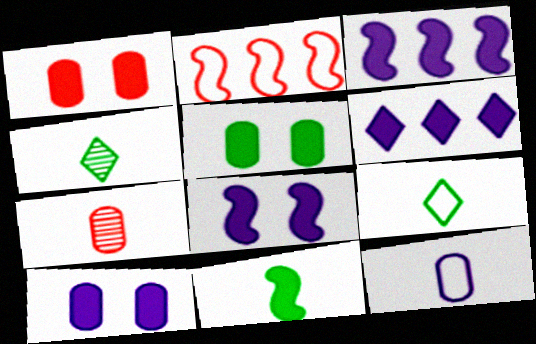[[1, 5, 10], 
[1, 6, 11], 
[2, 4, 10]]